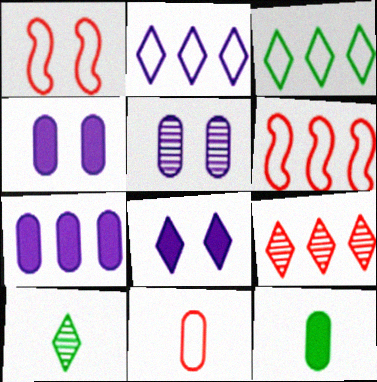[[1, 7, 10], 
[4, 6, 10]]